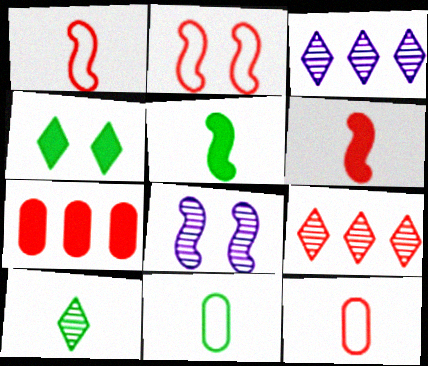[[5, 10, 11]]